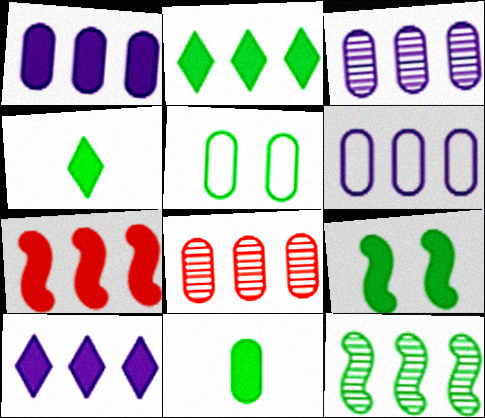[[1, 2, 7], 
[1, 3, 6], 
[2, 9, 11], 
[4, 5, 12]]